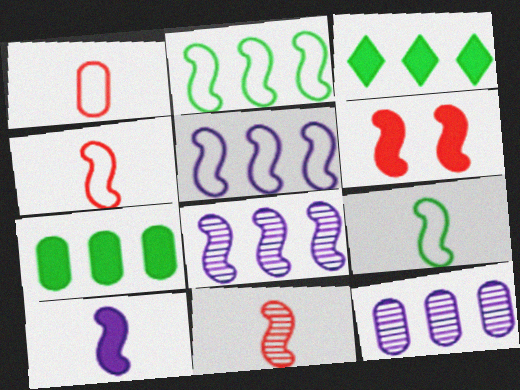[[6, 8, 9], 
[9, 10, 11]]